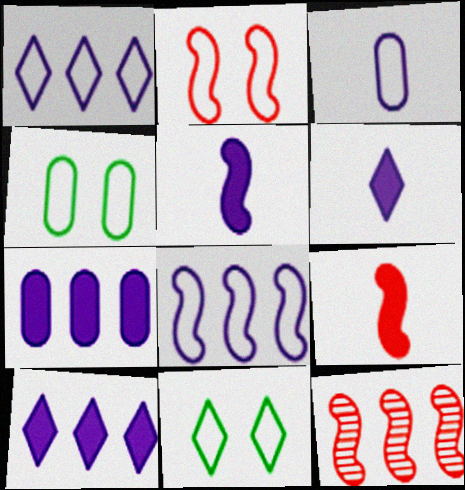[[2, 9, 12], 
[4, 6, 12]]